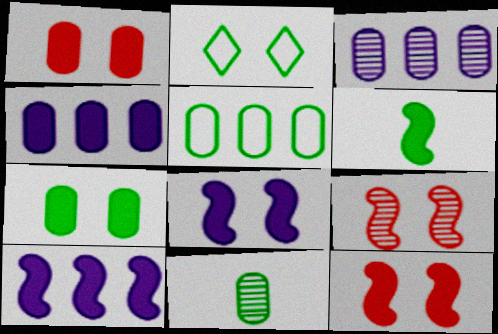[[5, 7, 11], 
[6, 10, 12]]